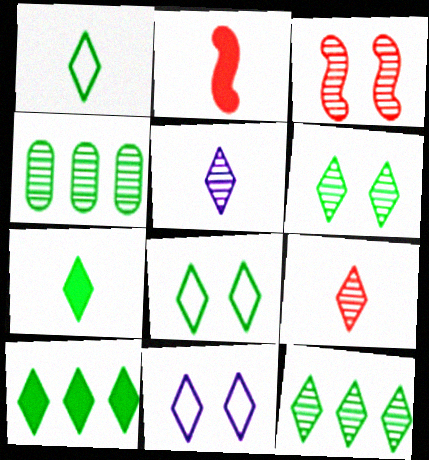[[1, 6, 10], 
[2, 4, 11], 
[3, 4, 5], 
[7, 8, 12], 
[9, 10, 11]]